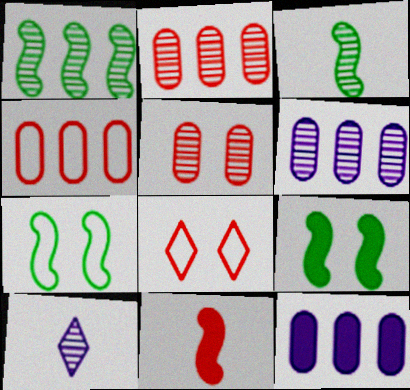[[1, 5, 10], 
[2, 8, 11], 
[3, 8, 12], 
[4, 9, 10]]